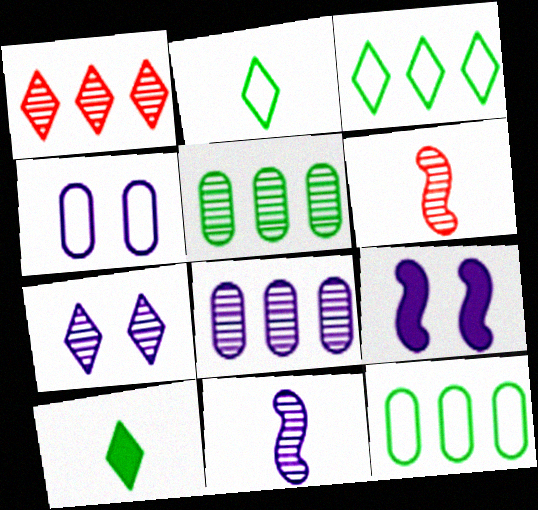[[4, 7, 9], 
[5, 6, 7], 
[7, 8, 11]]